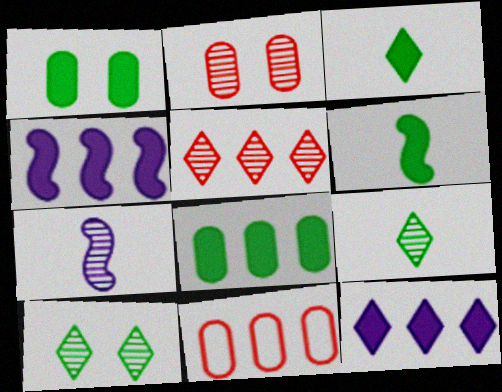[]